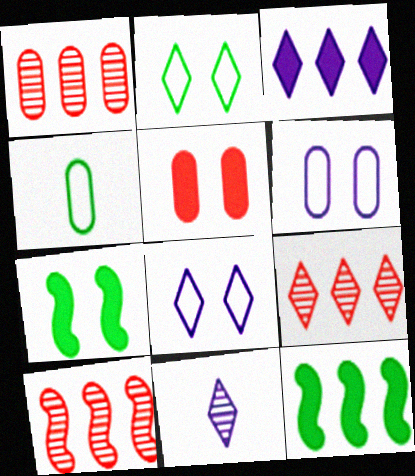[[1, 9, 10], 
[3, 8, 11]]